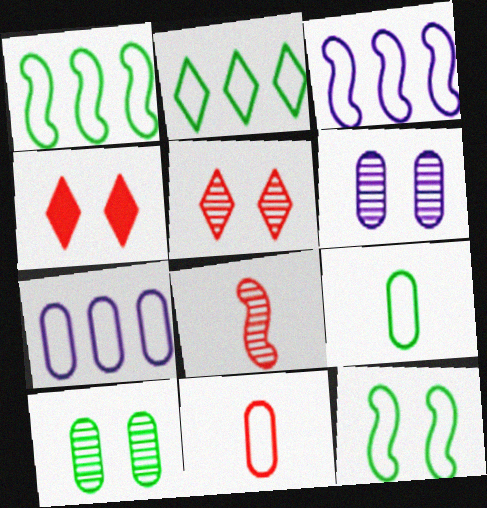[[2, 9, 12], 
[4, 6, 12]]